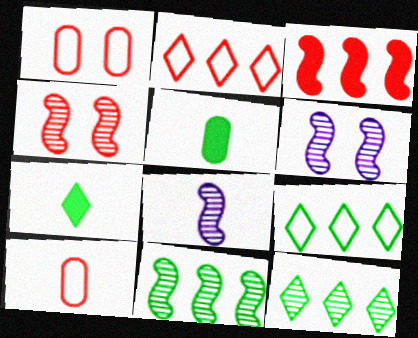[[2, 5, 6], 
[4, 8, 11], 
[7, 8, 10]]